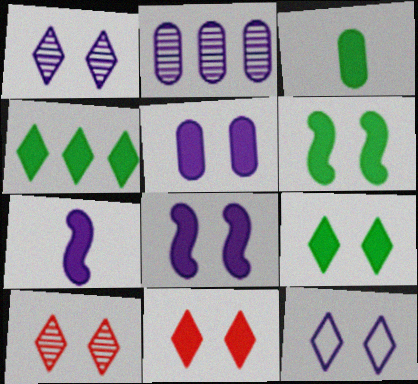[[2, 7, 12], 
[3, 4, 6], 
[5, 6, 11], 
[9, 10, 12]]